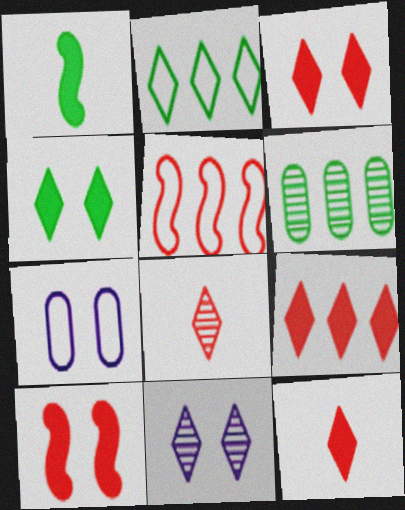[[2, 11, 12], 
[3, 9, 12]]